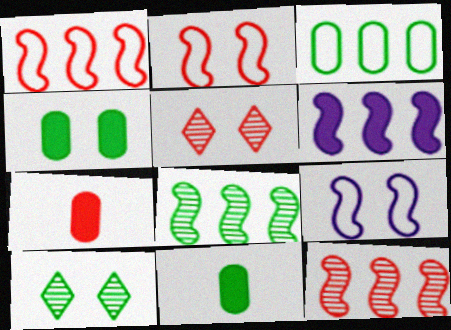[[1, 5, 7], 
[1, 6, 8], 
[4, 5, 9]]